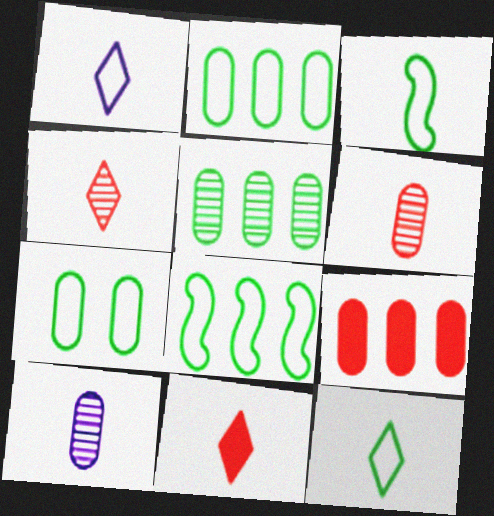[[3, 10, 11], 
[7, 8, 12], 
[7, 9, 10]]